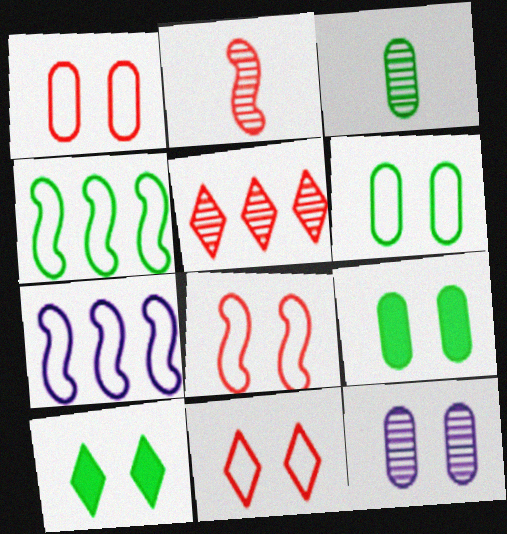[[1, 8, 11], 
[1, 9, 12], 
[3, 4, 10], 
[8, 10, 12]]